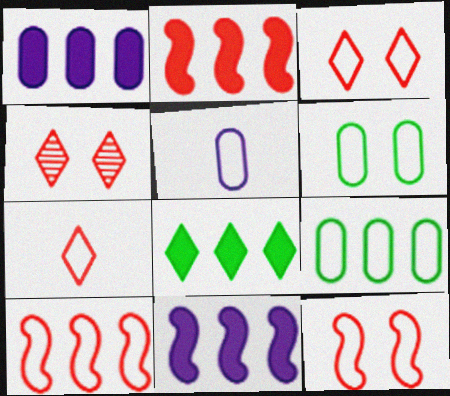[[1, 2, 8]]